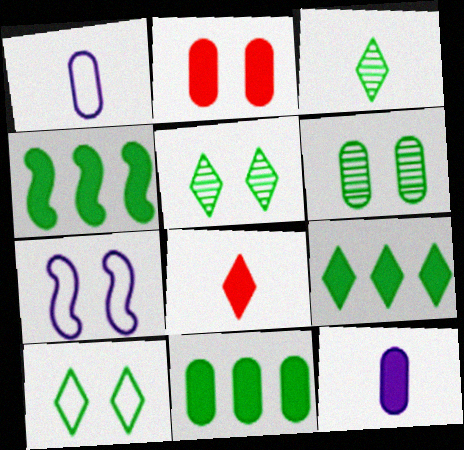[[2, 5, 7], 
[2, 11, 12], 
[3, 9, 10], 
[4, 9, 11]]